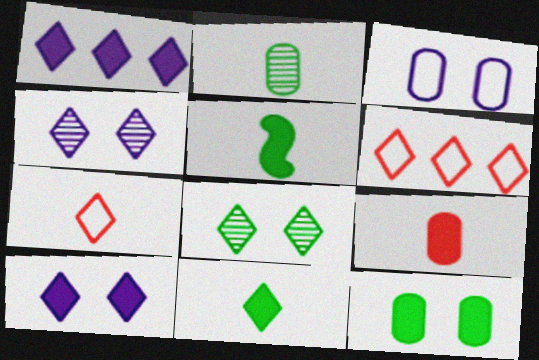[[1, 7, 8], 
[4, 6, 11]]